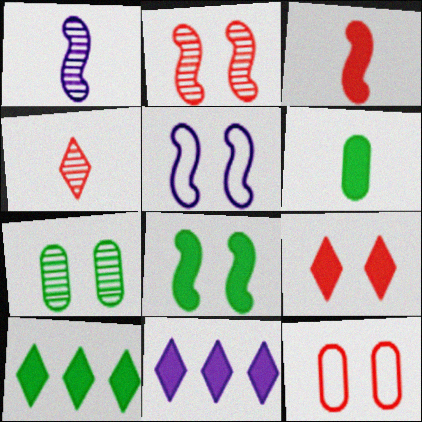[[1, 10, 12], 
[2, 5, 8], 
[2, 9, 12], 
[5, 7, 9], 
[6, 8, 10]]